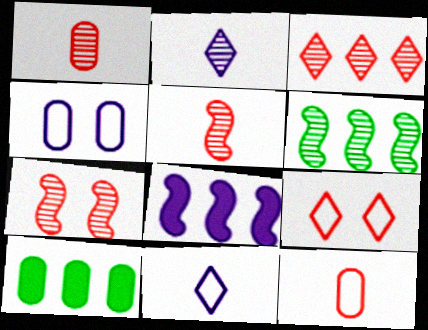[[1, 3, 7], 
[1, 4, 10], 
[2, 4, 8], 
[7, 10, 11]]